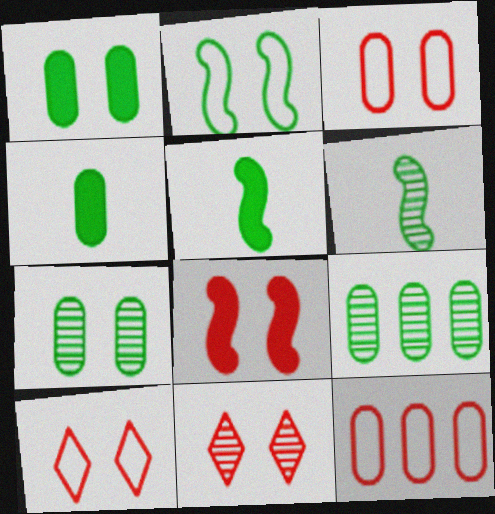[[3, 8, 11]]